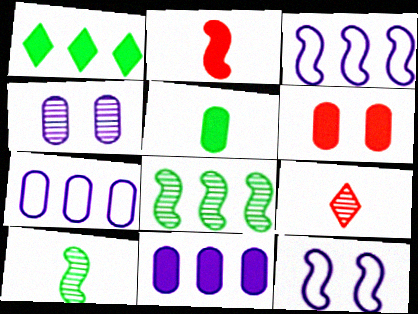[[2, 8, 12], 
[4, 8, 9], 
[5, 6, 11]]